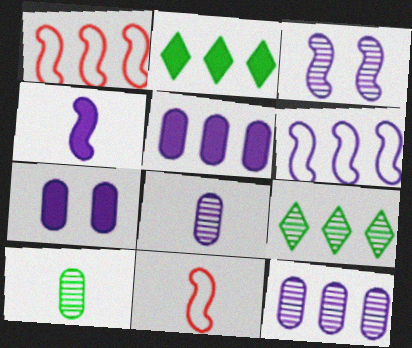[[1, 2, 12], 
[1, 5, 9], 
[3, 4, 6], 
[7, 9, 11]]